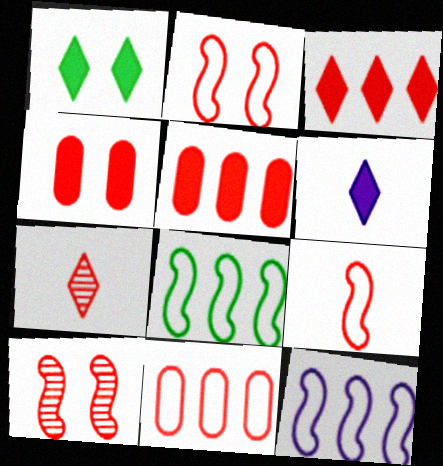[[1, 3, 6], 
[2, 5, 7]]